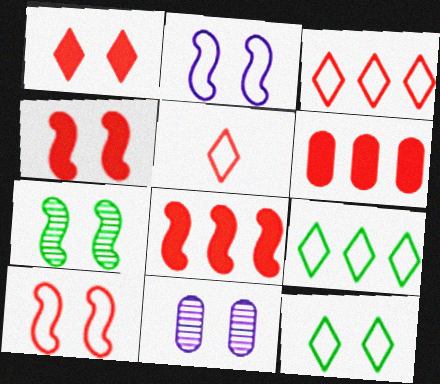[[2, 4, 7], 
[4, 11, 12]]